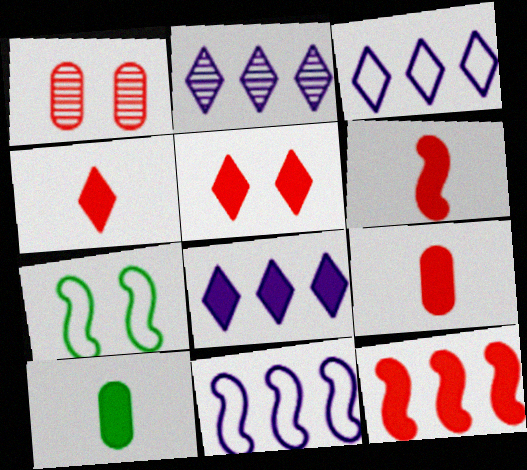[[2, 3, 8], 
[2, 7, 9], 
[4, 6, 9], 
[5, 9, 12]]